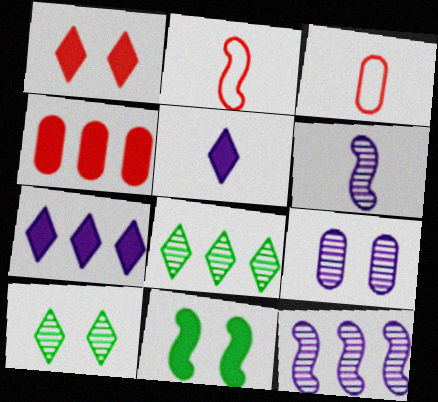[[2, 11, 12], 
[4, 5, 11]]